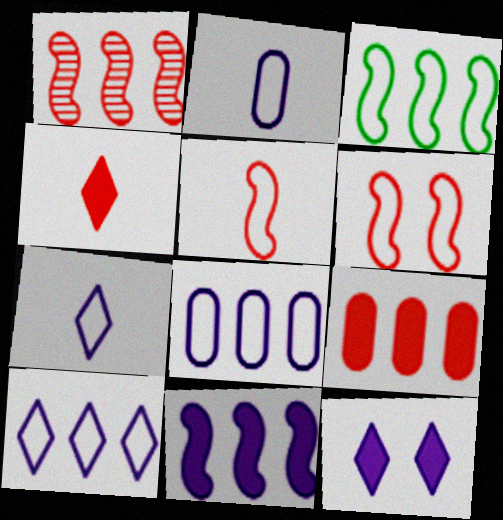[[1, 3, 11]]